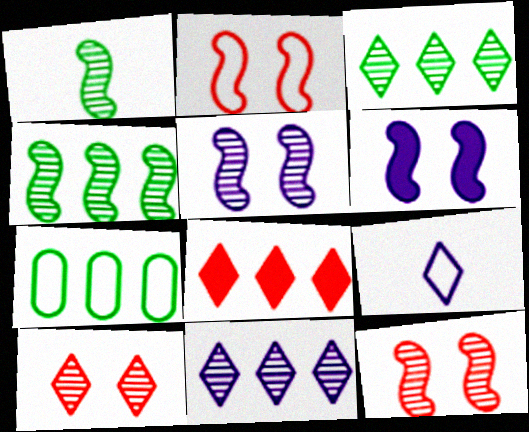[[2, 7, 9]]